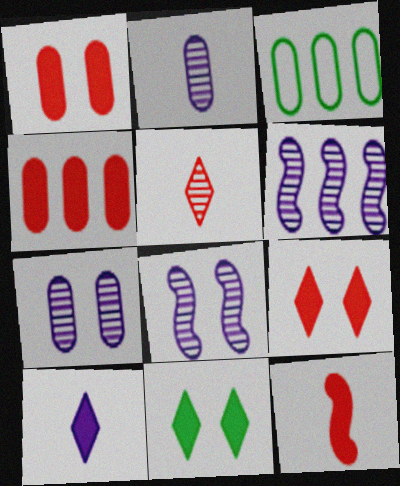[[1, 2, 3], 
[4, 9, 12]]